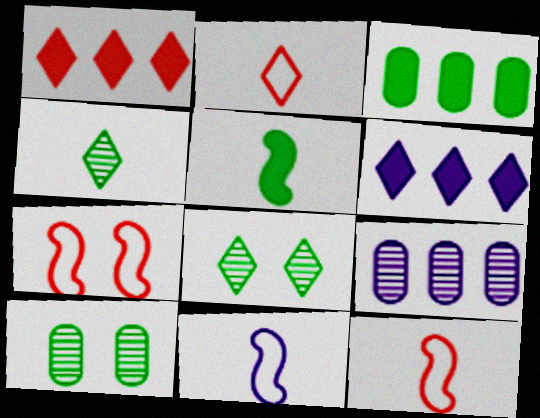[[1, 10, 11], 
[2, 6, 8], 
[6, 10, 12]]